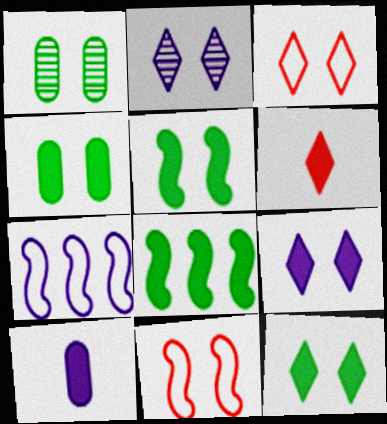[[1, 6, 7], 
[1, 9, 11], 
[2, 3, 12], 
[2, 4, 11], 
[2, 7, 10], 
[4, 5, 12]]